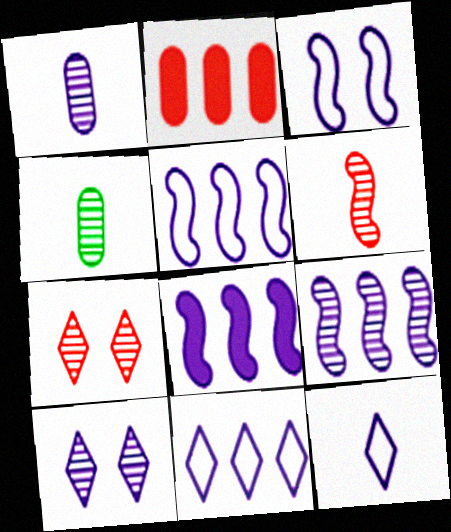[[1, 9, 10], 
[4, 7, 9], 
[5, 8, 9]]